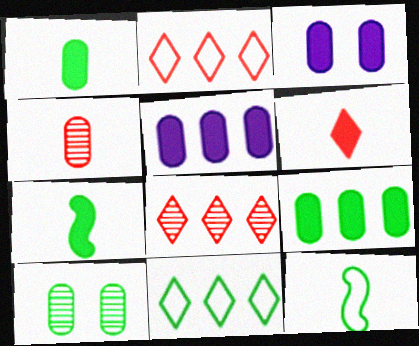[[3, 8, 12], 
[7, 10, 11]]